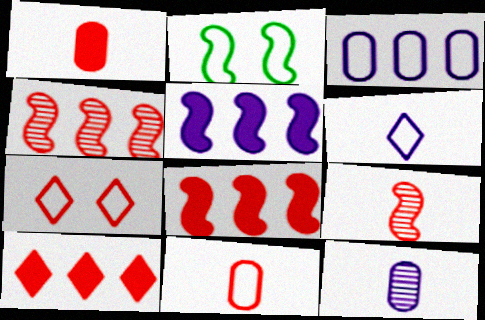[[1, 4, 7], 
[2, 5, 9], 
[2, 10, 12]]